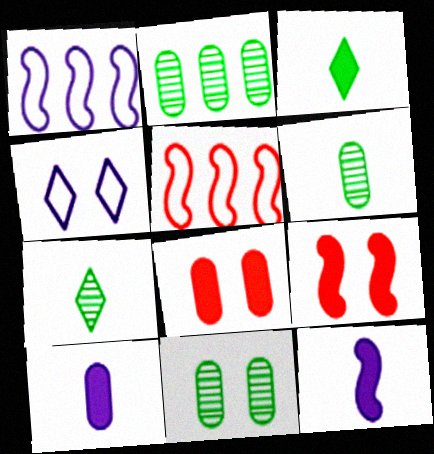[[1, 7, 8], 
[2, 6, 11], 
[4, 9, 11]]